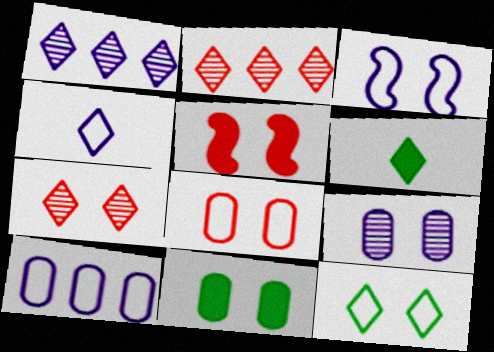[[3, 4, 10], 
[3, 7, 11], 
[3, 8, 12], 
[5, 7, 8], 
[5, 9, 12], 
[8, 9, 11]]